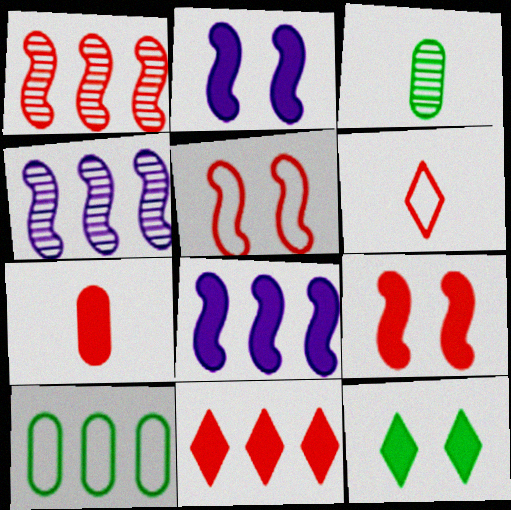[[4, 10, 11], 
[7, 8, 12], 
[7, 9, 11]]